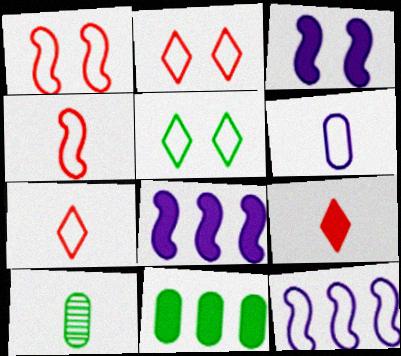[[2, 8, 10], 
[3, 9, 11]]